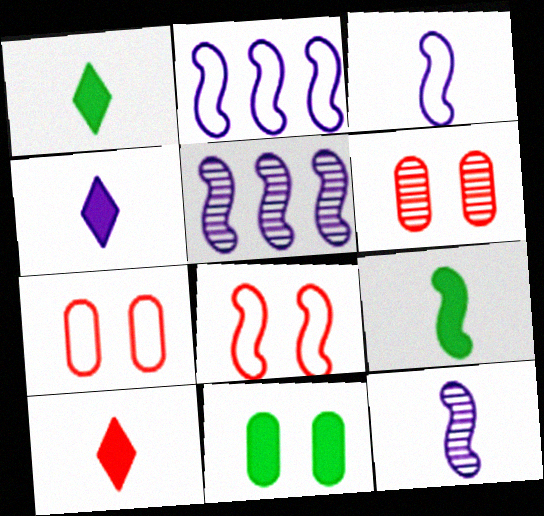[[1, 2, 6], 
[1, 4, 10], 
[1, 5, 7], 
[5, 8, 9]]